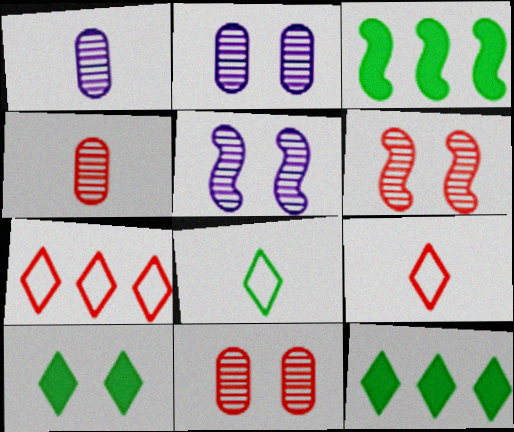[[2, 3, 9]]